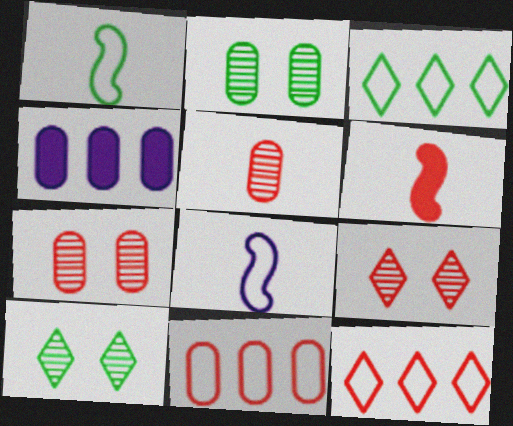[[1, 4, 9], 
[6, 7, 12], 
[6, 9, 11]]